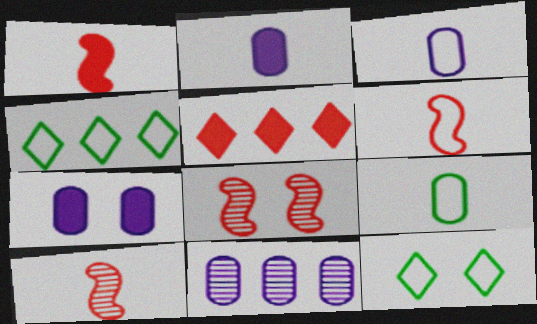[[1, 6, 10], 
[1, 11, 12], 
[2, 4, 8], 
[3, 7, 11], 
[4, 7, 10], 
[7, 8, 12]]